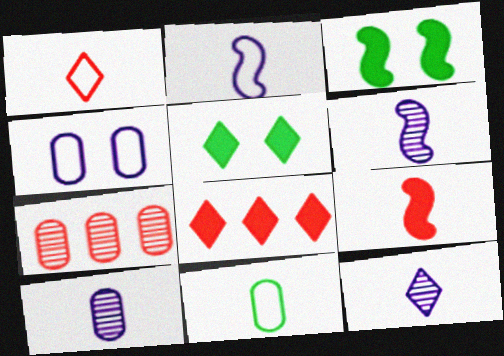[[1, 2, 11], 
[2, 5, 7], 
[6, 10, 12], 
[9, 11, 12]]